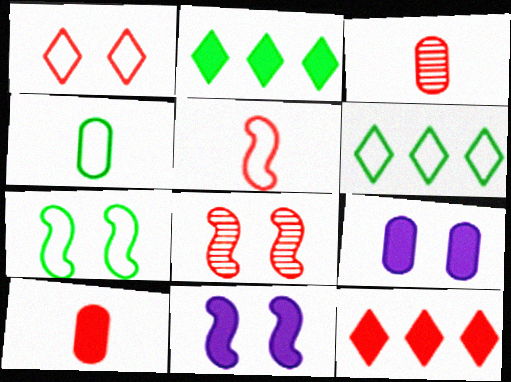[[2, 10, 11], 
[3, 6, 11], 
[4, 6, 7], 
[7, 8, 11]]